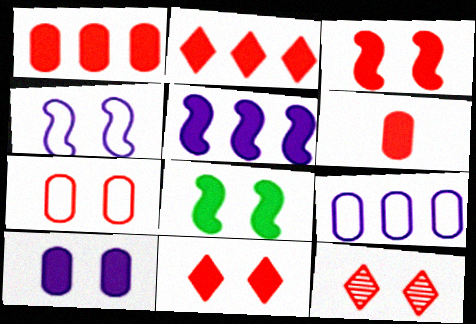[[2, 3, 6], 
[3, 7, 12], 
[8, 10, 11]]